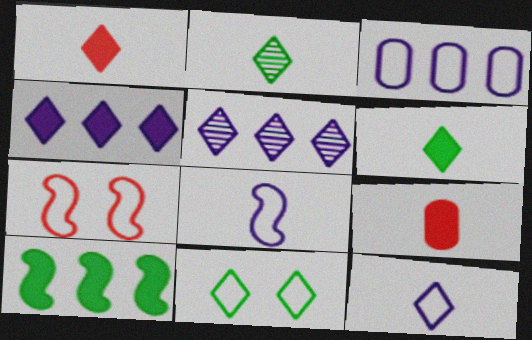[[1, 2, 12], 
[1, 5, 11], 
[2, 8, 9]]